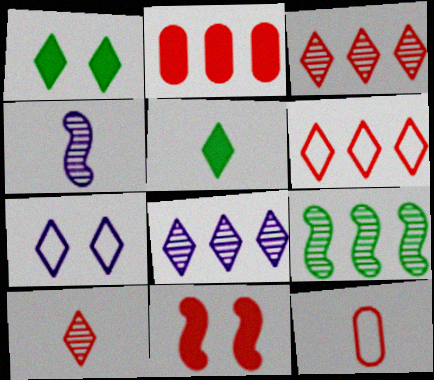[[3, 5, 7], 
[3, 11, 12], 
[4, 5, 12]]